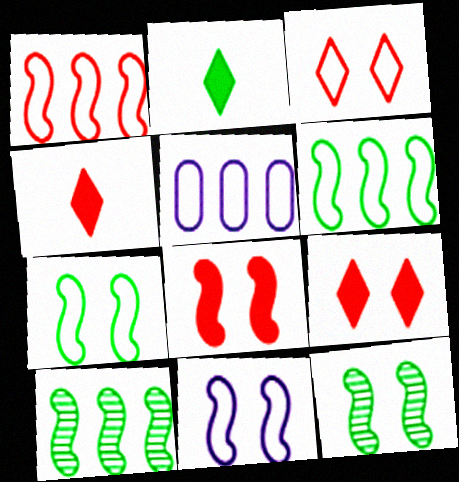[[4, 5, 12], 
[8, 11, 12]]